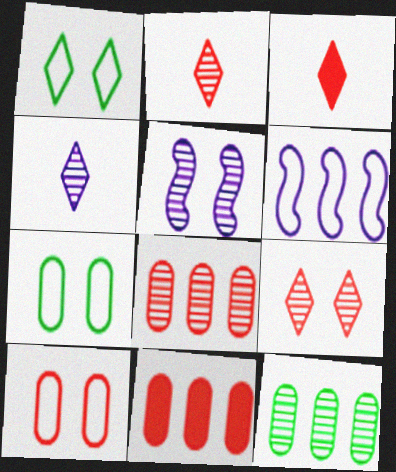[[2, 5, 12]]